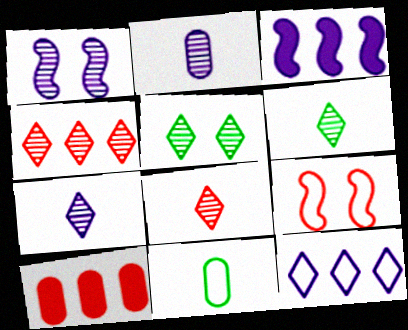[[4, 5, 7], 
[6, 7, 8], 
[8, 9, 10], 
[9, 11, 12]]